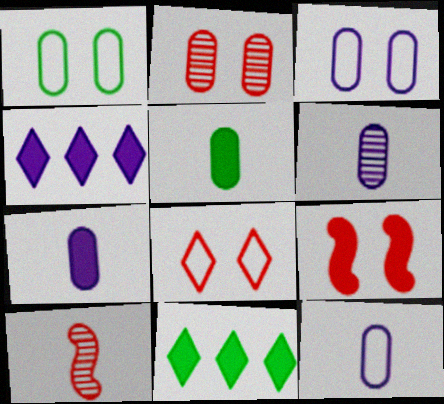[[1, 4, 10], 
[2, 8, 9], 
[3, 10, 11], 
[4, 5, 9], 
[6, 7, 12], 
[7, 9, 11]]